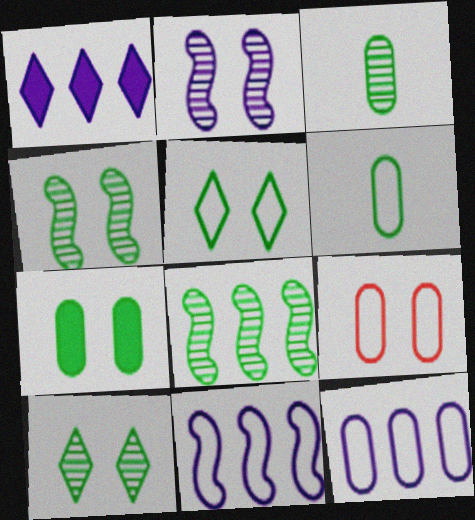[[3, 8, 10], 
[4, 5, 7], 
[6, 9, 12]]